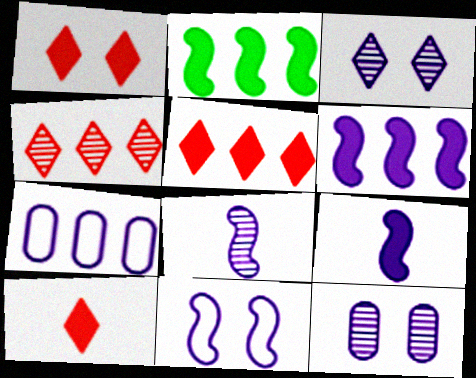[[1, 5, 10], 
[2, 4, 7], 
[3, 7, 9], 
[6, 8, 11]]